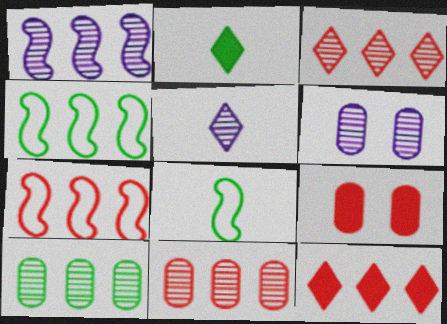[[1, 3, 10], 
[1, 5, 6], 
[2, 6, 7], 
[4, 5, 9], 
[6, 8, 12], 
[7, 11, 12]]